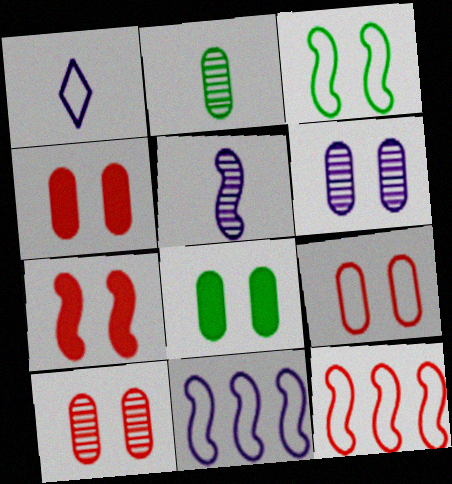[[4, 9, 10], 
[6, 8, 9]]